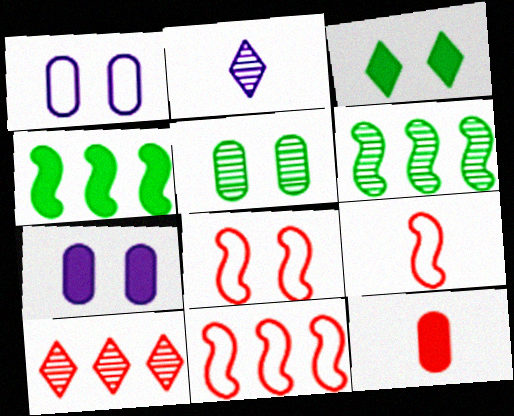[[8, 9, 11], 
[8, 10, 12]]